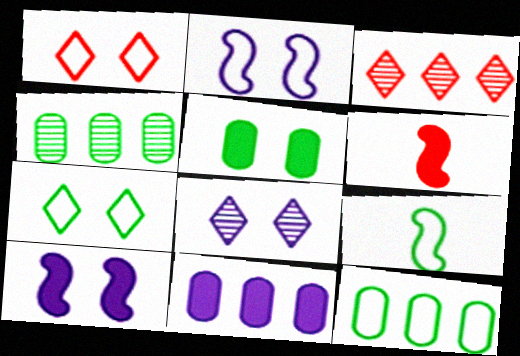[[6, 8, 12], 
[7, 9, 12]]